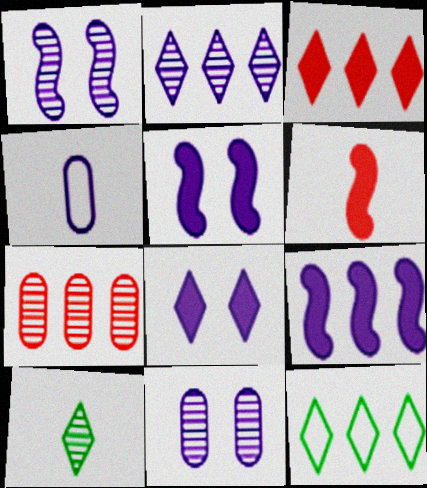[[1, 7, 10], 
[2, 3, 12], 
[2, 4, 5], 
[4, 6, 10], 
[6, 11, 12], 
[7, 9, 12]]